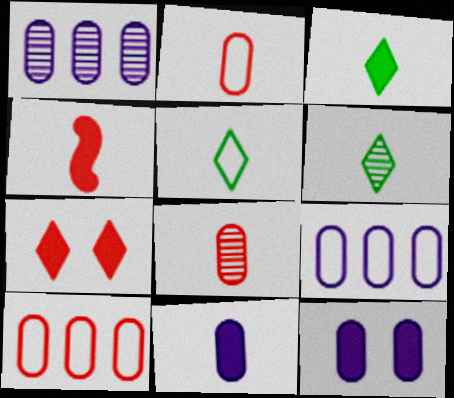[[3, 4, 11], 
[3, 5, 6]]